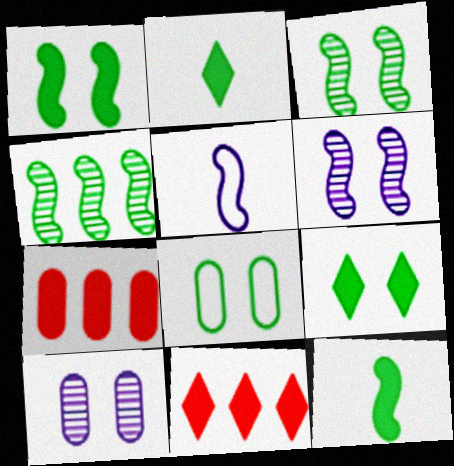[[2, 4, 8], 
[3, 8, 9]]